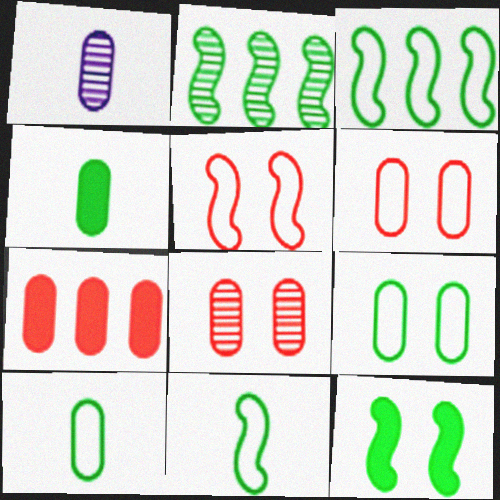[[1, 7, 9], 
[2, 11, 12]]